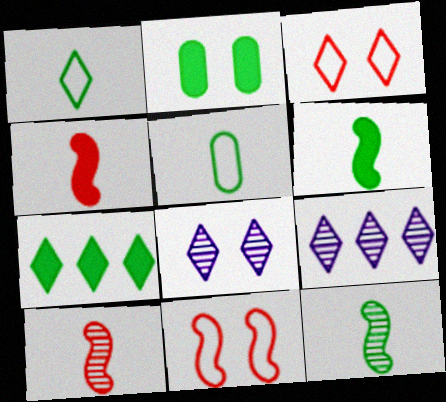[[2, 6, 7], 
[2, 8, 11]]